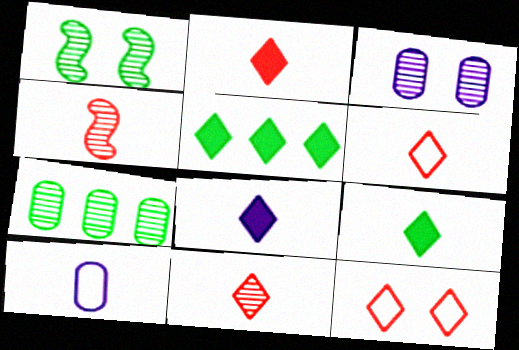[[2, 6, 11], 
[2, 8, 9], 
[4, 9, 10]]